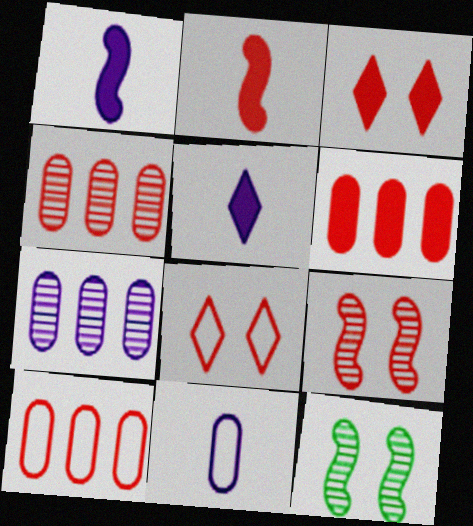[[2, 3, 6], 
[2, 4, 8], 
[4, 6, 10], 
[5, 10, 12]]